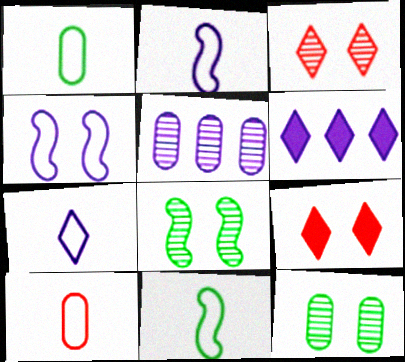[[4, 9, 12], 
[5, 9, 11], 
[6, 8, 10], 
[7, 10, 11]]